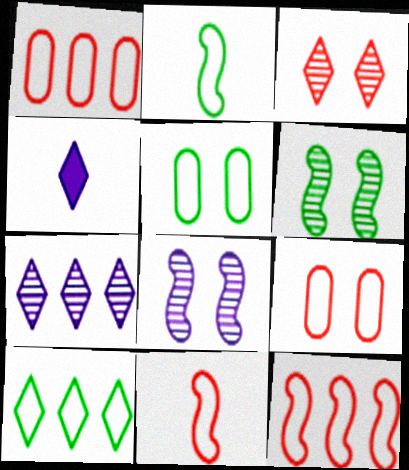[[1, 4, 6], 
[2, 5, 10], 
[3, 4, 10]]